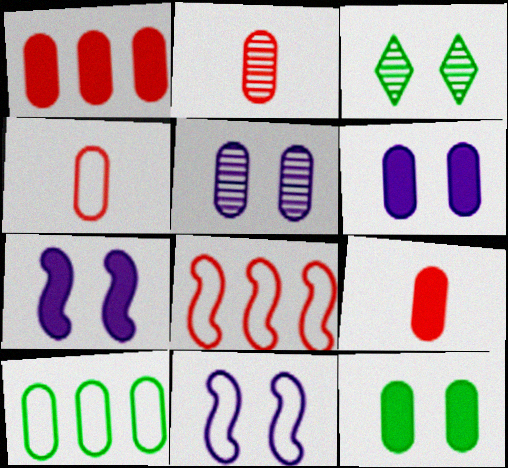[[2, 4, 9], 
[2, 6, 10], 
[5, 9, 10]]